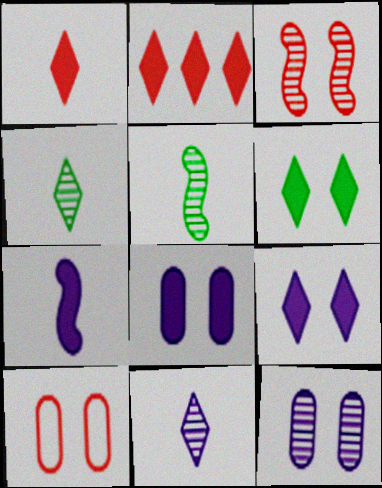[]